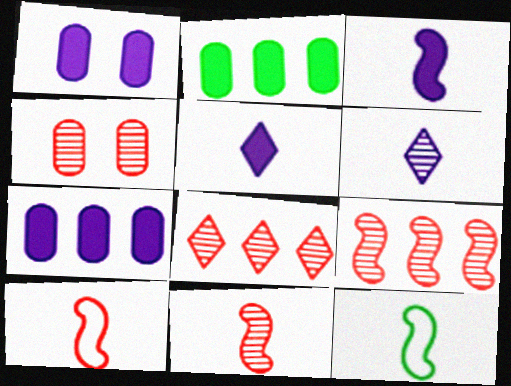[[1, 8, 12], 
[3, 11, 12], 
[4, 8, 11]]